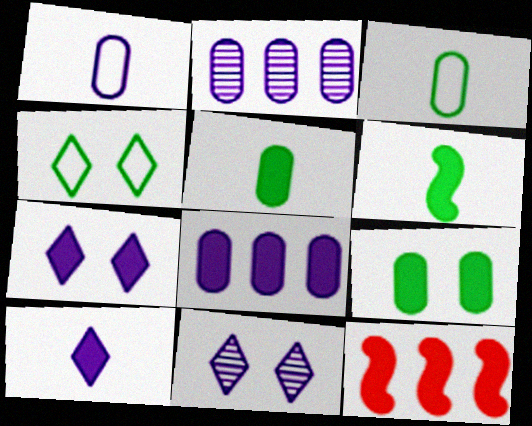[[3, 11, 12], 
[5, 7, 12], 
[9, 10, 12]]